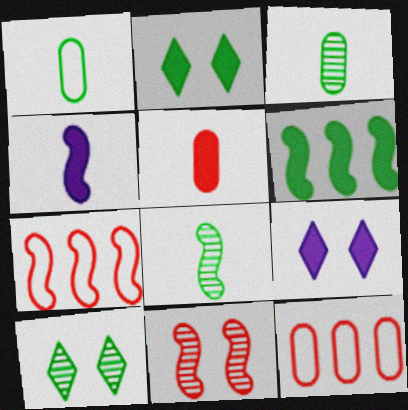[[1, 6, 10], 
[3, 7, 9], 
[4, 10, 12], 
[5, 6, 9], 
[8, 9, 12]]